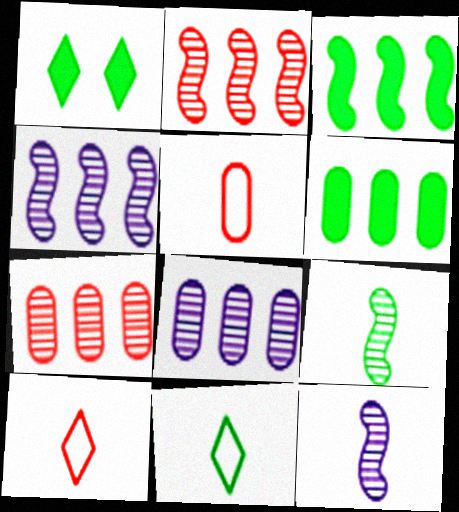[[1, 4, 5]]